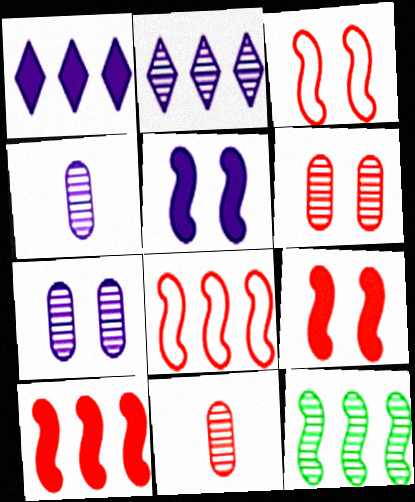[]